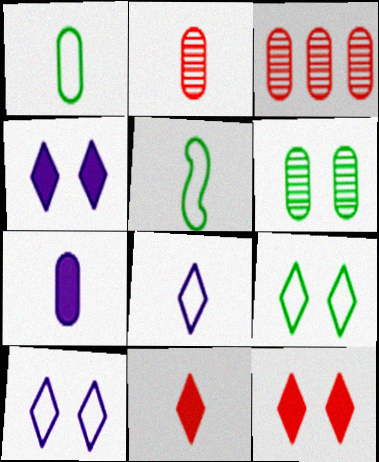[[1, 2, 7], 
[3, 4, 5]]